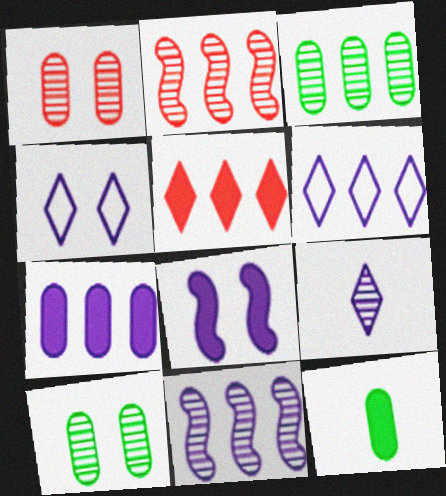[[2, 4, 12], 
[2, 9, 10], 
[5, 8, 12], 
[6, 7, 11]]